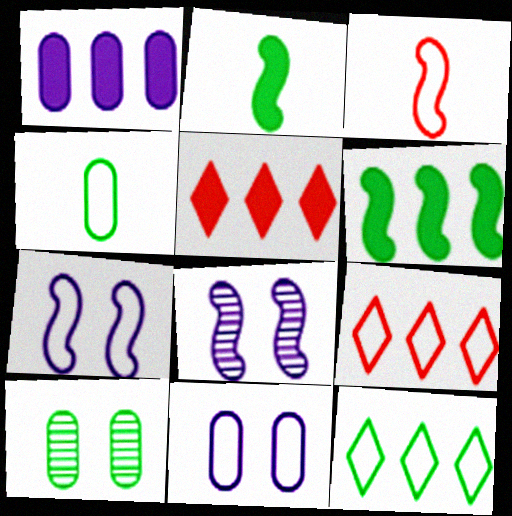[[1, 5, 6], 
[2, 10, 12], 
[3, 6, 8], 
[3, 11, 12], 
[4, 5, 8], 
[4, 7, 9]]